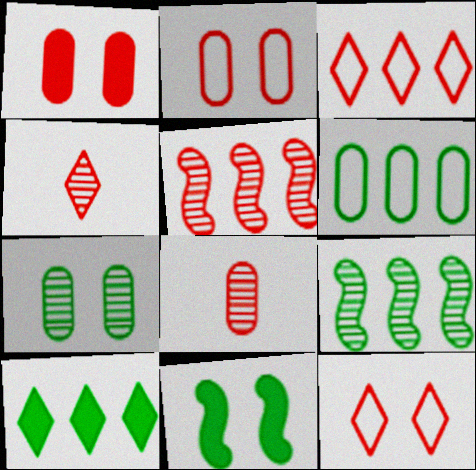[[6, 9, 10]]